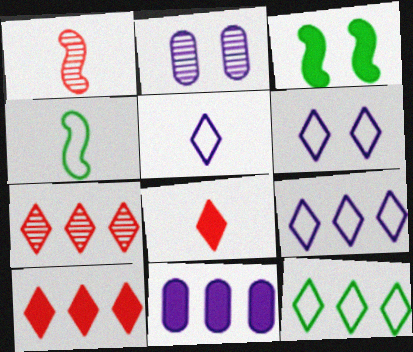[[2, 4, 10], 
[3, 8, 11], 
[5, 6, 9]]